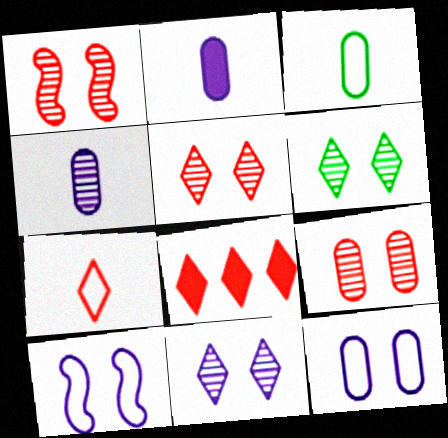[[1, 5, 9], 
[5, 6, 11], 
[5, 7, 8]]